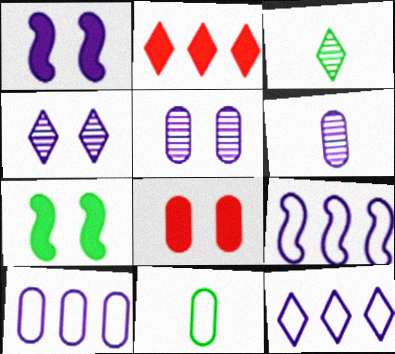[[1, 6, 12], 
[3, 8, 9], 
[9, 10, 12]]